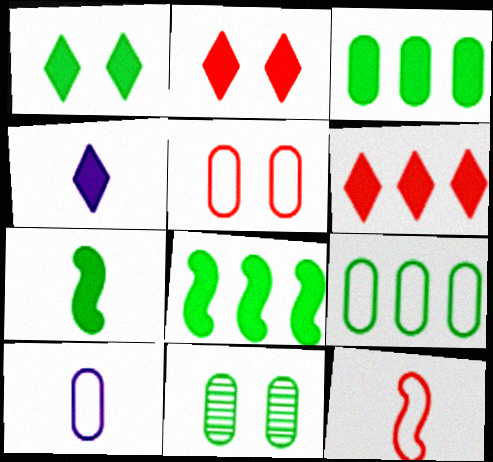[[1, 3, 7], 
[1, 4, 6], 
[5, 9, 10]]